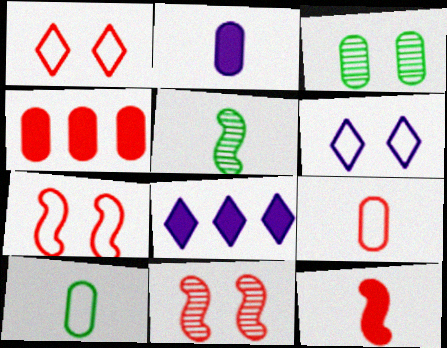[[4, 5, 6], 
[8, 10, 11]]